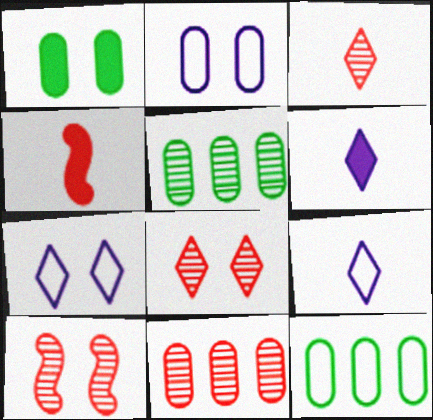[[1, 7, 10], 
[3, 10, 11], 
[4, 5, 7], 
[6, 10, 12]]